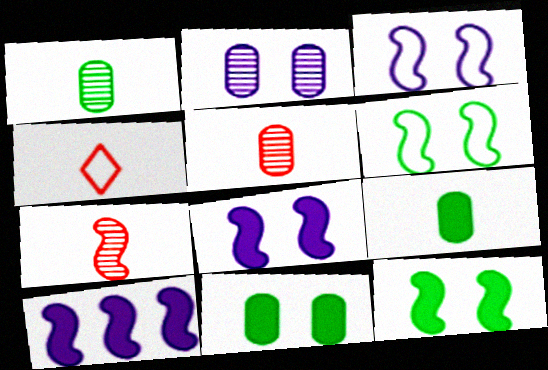[[6, 7, 10]]